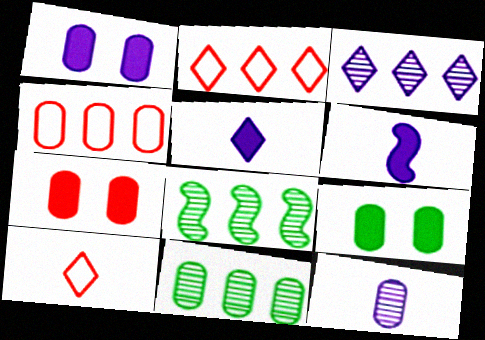[[1, 7, 9], 
[1, 8, 10], 
[4, 9, 12]]